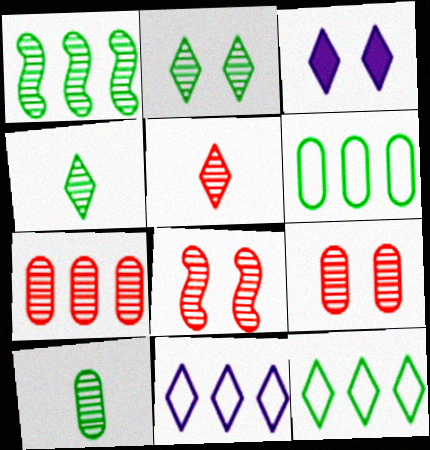[[1, 2, 10], 
[3, 5, 12], 
[5, 7, 8]]